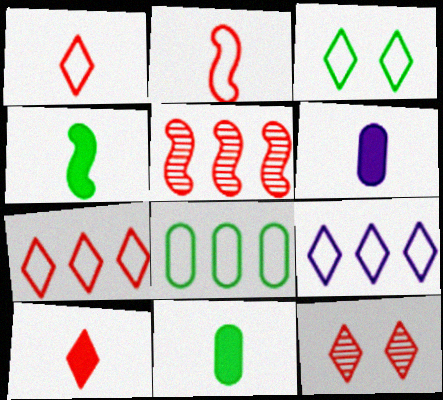[[1, 3, 9], 
[3, 5, 6], 
[4, 6, 10], 
[7, 10, 12]]